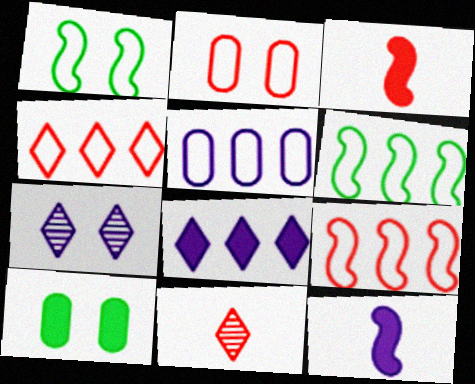[[3, 8, 10], 
[4, 5, 6], 
[5, 7, 12]]